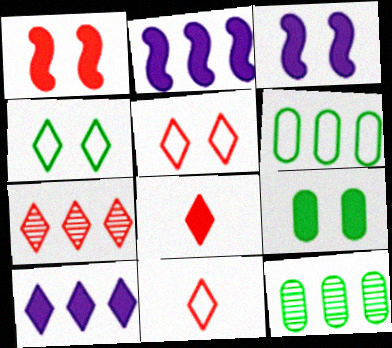[[2, 6, 7], 
[2, 8, 9], 
[3, 11, 12], 
[5, 7, 8]]